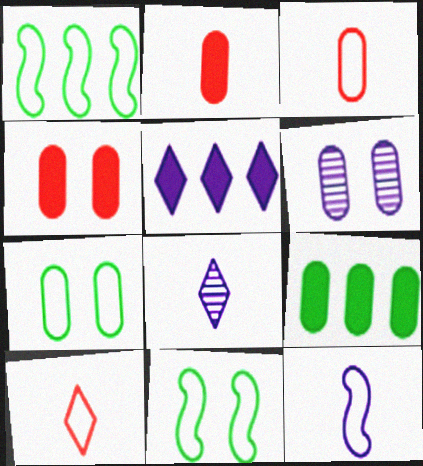[[1, 4, 8], 
[3, 6, 9], 
[4, 6, 7], 
[5, 6, 12]]